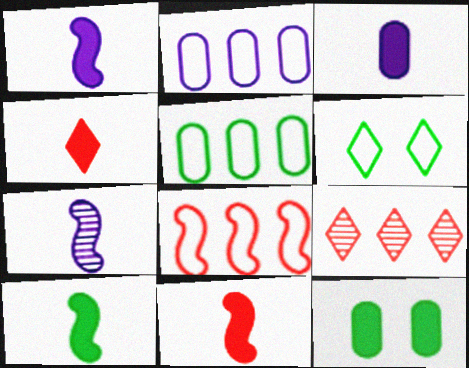[[1, 10, 11], 
[3, 4, 10]]